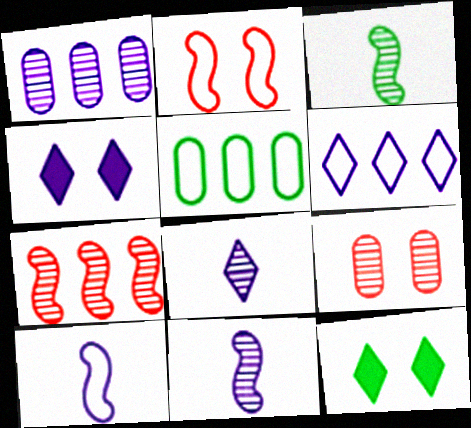[[1, 4, 10], 
[3, 5, 12], 
[4, 6, 8]]